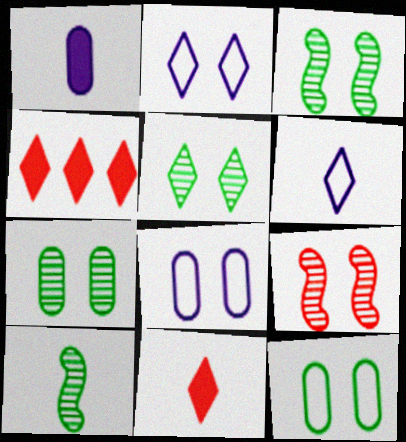[[3, 5, 7], 
[4, 5, 6], 
[4, 8, 10]]